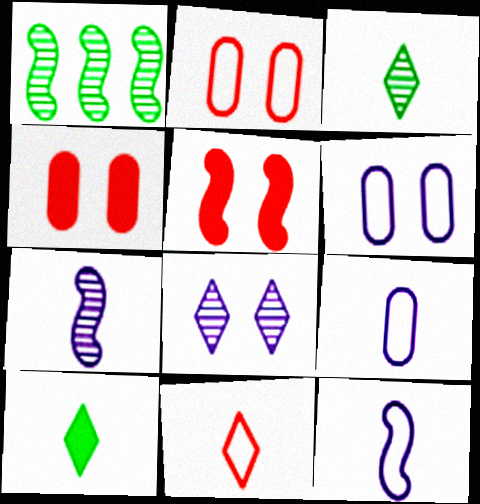[[1, 5, 12]]